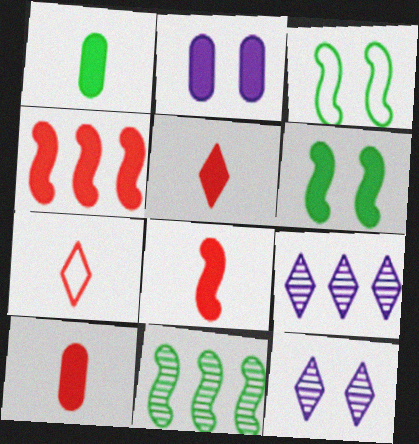[[2, 7, 11], 
[3, 9, 10], 
[5, 8, 10]]